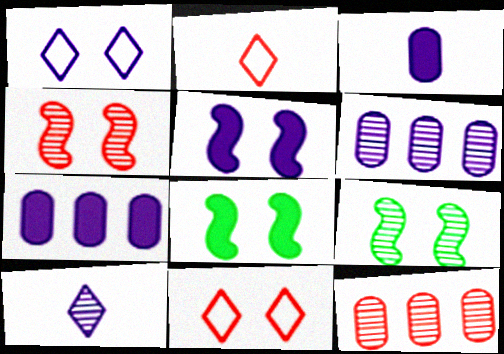[[2, 6, 8], 
[2, 7, 9], 
[9, 10, 12]]